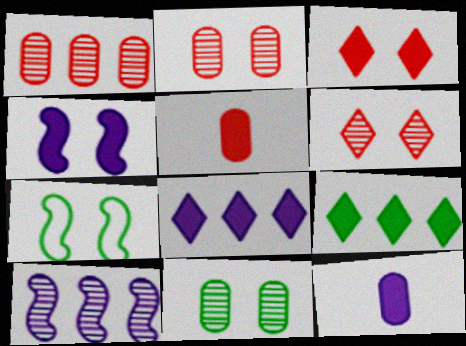[[4, 5, 9], 
[4, 8, 12]]